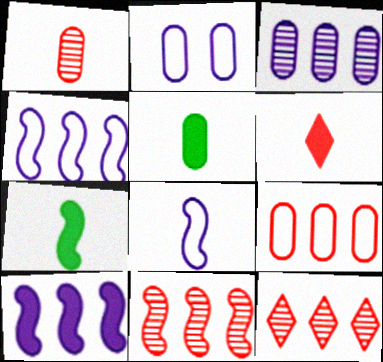[[2, 7, 12]]